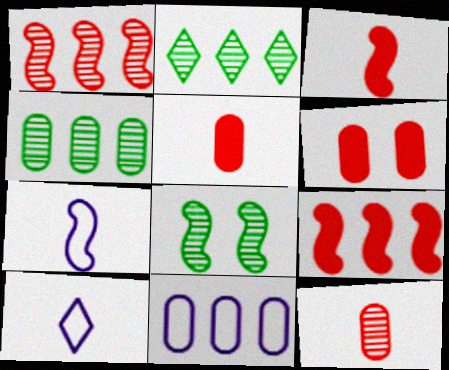[[2, 6, 7], 
[2, 9, 11], 
[7, 8, 9]]